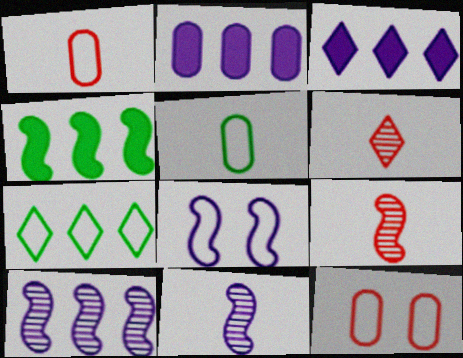[[1, 7, 8], 
[4, 8, 9]]